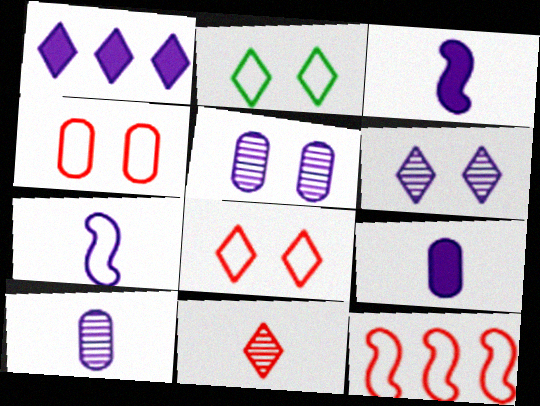[[1, 2, 11], 
[1, 5, 7]]